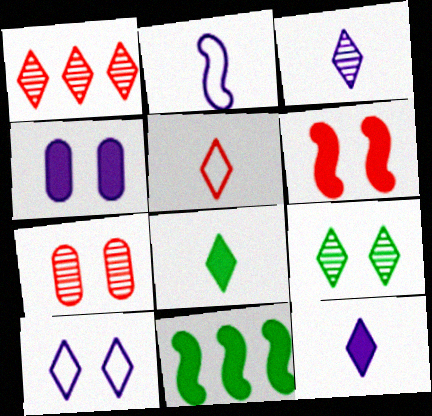[[1, 3, 9], 
[1, 8, 10], 
[3, 5, 8]]